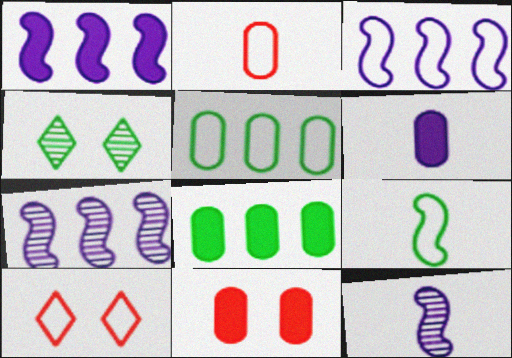[[1, 2, 4], 
[1, 3, 7], 
[4, 8, 9], 
[6, 8, 11], 
[8, 10, 12]]